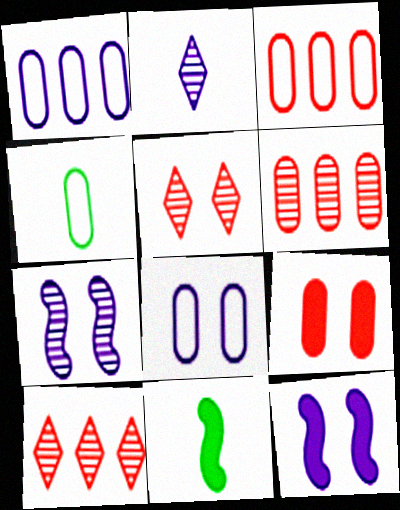[[1, 2, 12], 
[1, 5, 11], 
[3, 4, 8], 
[4, 10, 12], 
[8, 10, 11]]